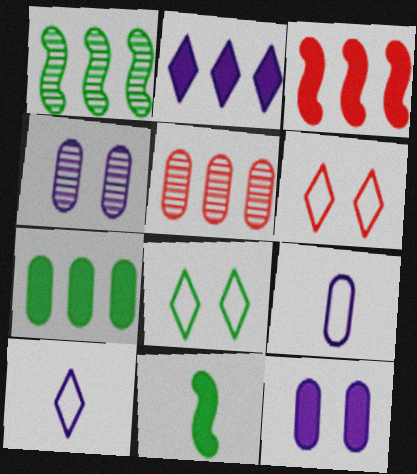[[2, 3, 7]]